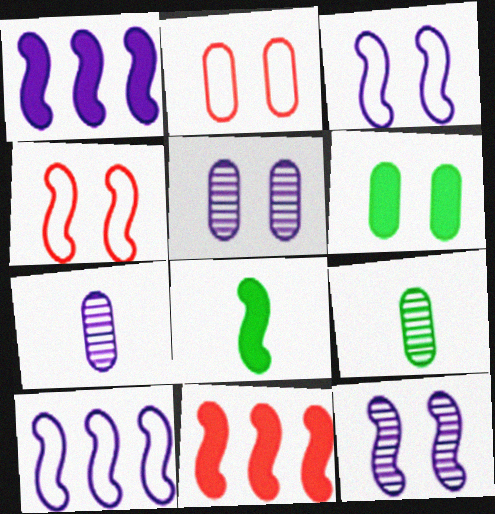[[2, 5, 6]]